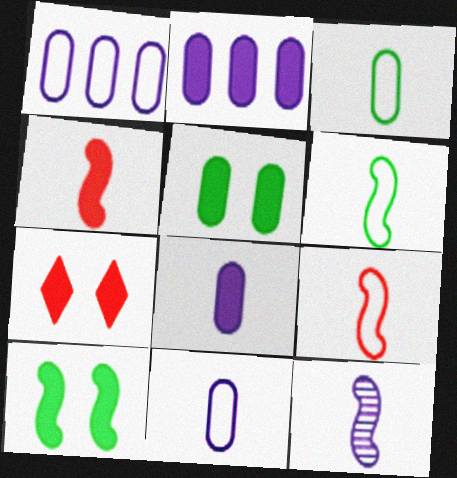[[4, 6, 12]]